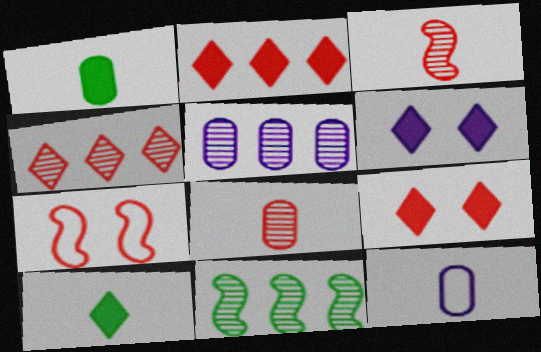[[1, 8, 12], 
[2, 6, 10], 
[2, 7, 8], 
[3, 10, 12], 
[4, 5, 11], 
[5, 7, 10], 
[9, 11, 12]]